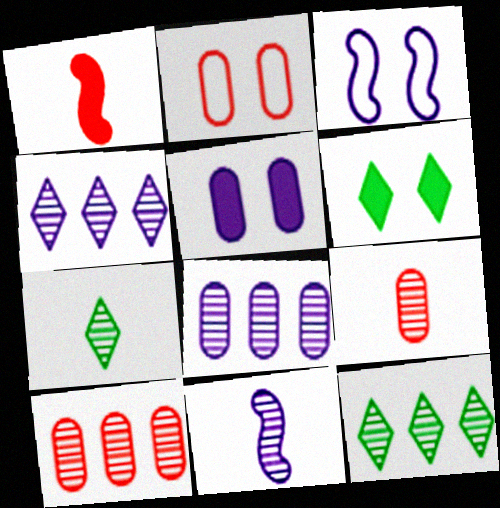[[7, 9, 11]]